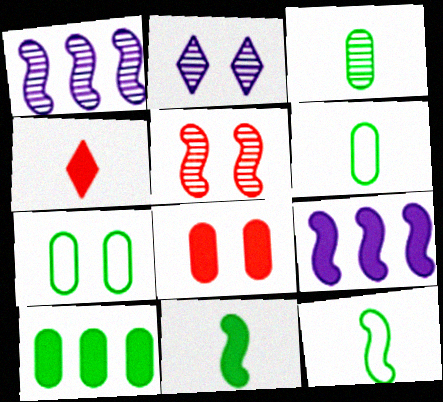[[1, 4, 7], 
[3, 7, 10], 
[5, 9, 12]]